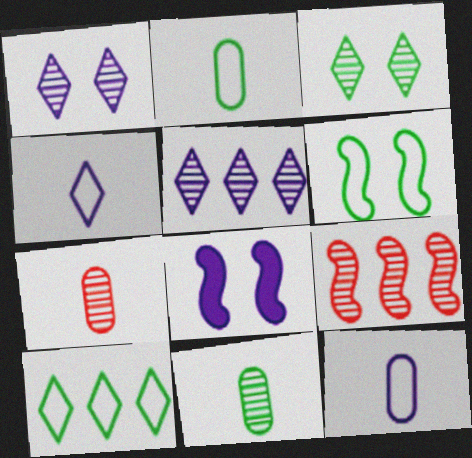[[1, 9, 11], 
[2, 6, 10], 
[5, 8, 12], 
[7, 8, 10]]